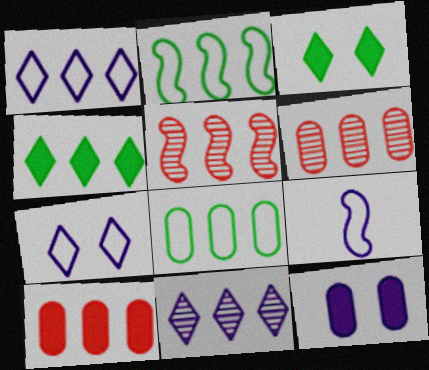[[2, 10, 11], 
[3, 6, 9], 
[9, 11, 12]]